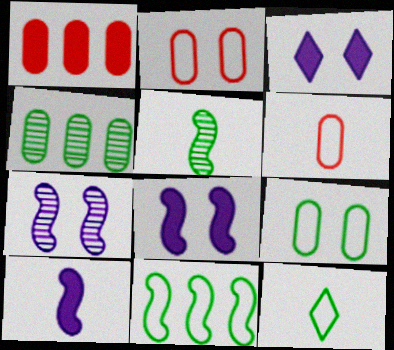[[1, 7, 12], 
[9, 11, 12]]